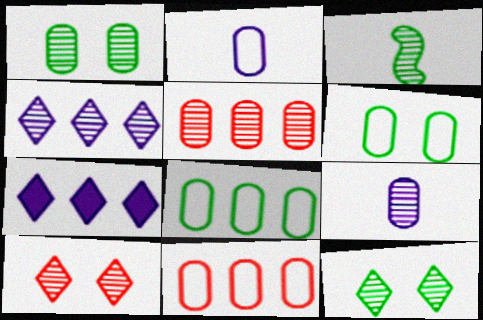[[1, 5, 9], 
[2, 6, 11]]